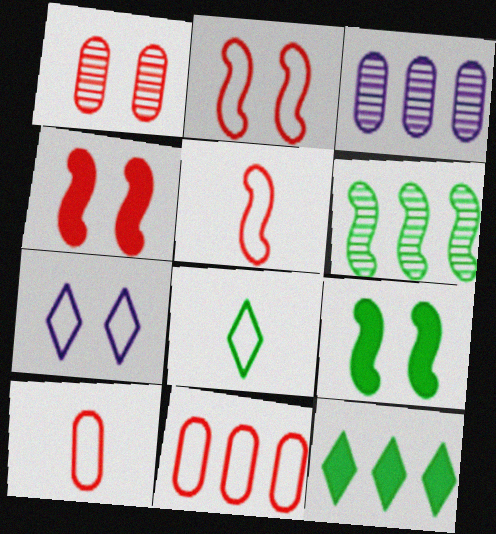[[1, 7, 9], 
[3, 4, 8]]